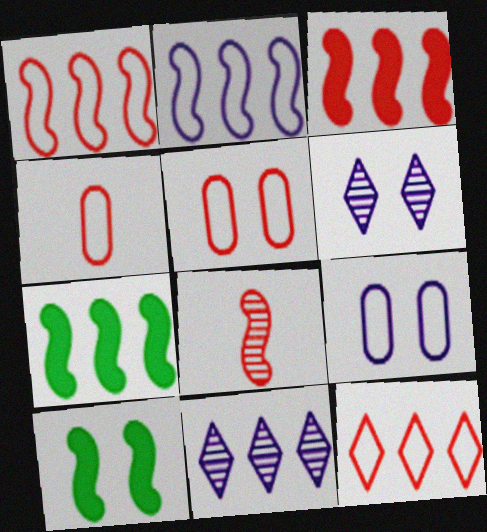[[2, 8, 10], 
[4, 6, 7], 
[4, 10, 11], 
[5, 6, 10]]